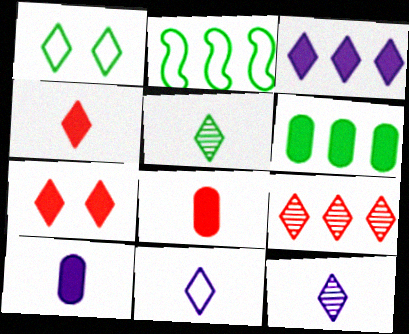[[4, 5, 11]]